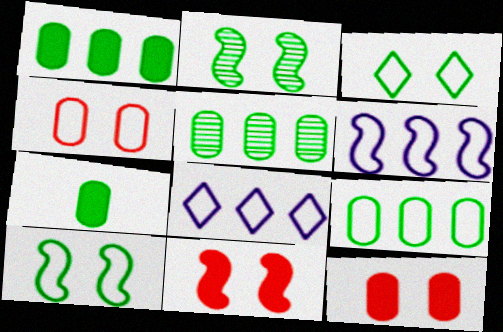[[1, 5, 9]]